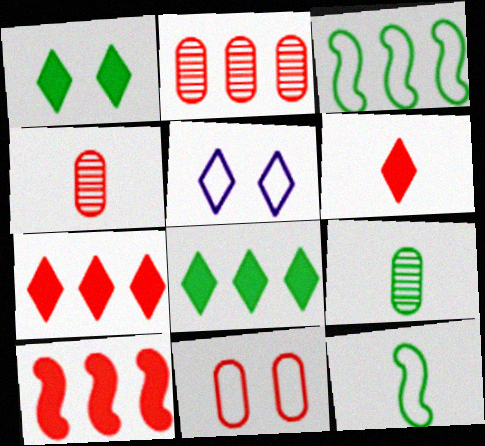[[1, 3, 9], 
[5, 9, 10]]